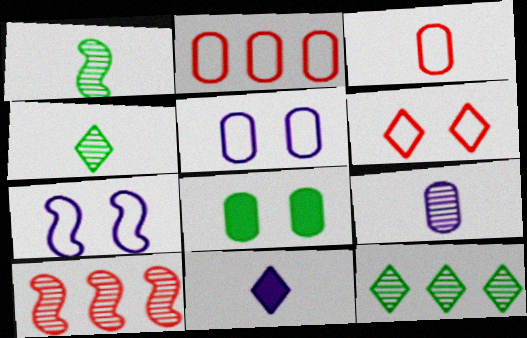[[1, 3, 11], 
[2, 8, 9], 
[6, 11, 12]]